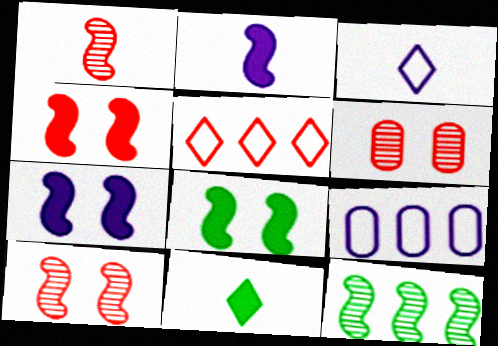[[4, 7, 8], 
[9, 10, 11]]